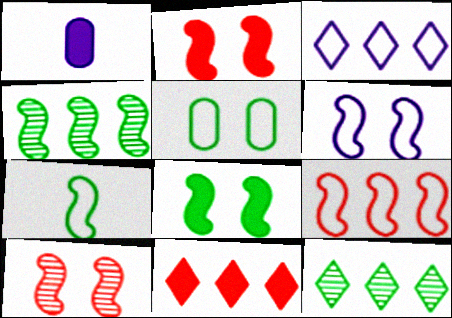[[1, 8, 11], 
[3, 11, 12], 
[4, 7, 8], 
[6, 7, 9], 
[6, 8, 10]]